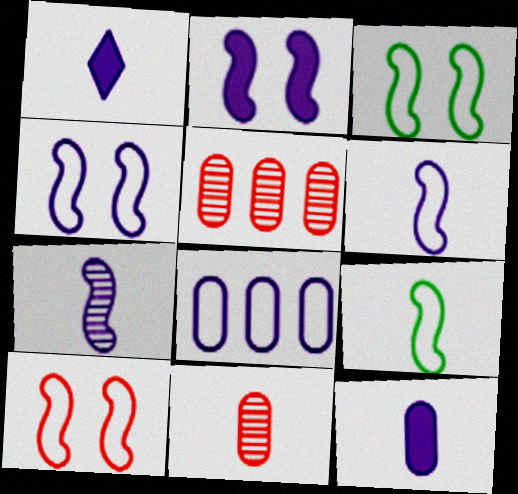[[1, 3, 5], 
[1, 9, 11], 
[3, 4, 10]]